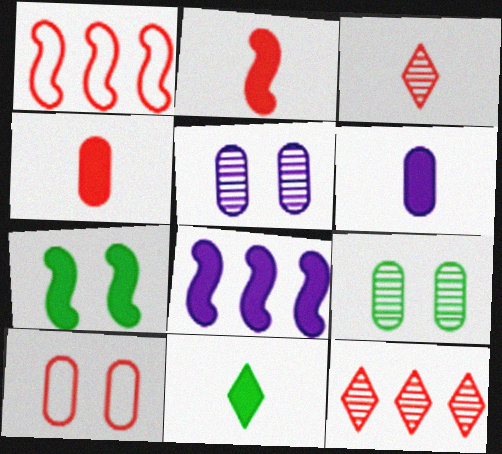[[1, 5, 11], 
[2, 6, 11], 
[2, 7, 8], 
[2, 10, 12]]